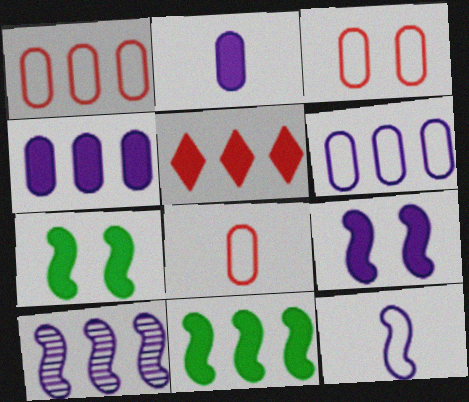[[1, 3, 8], 
[2, 5, 7], 
[4, 5, 11], 
[9, 10, 12]]